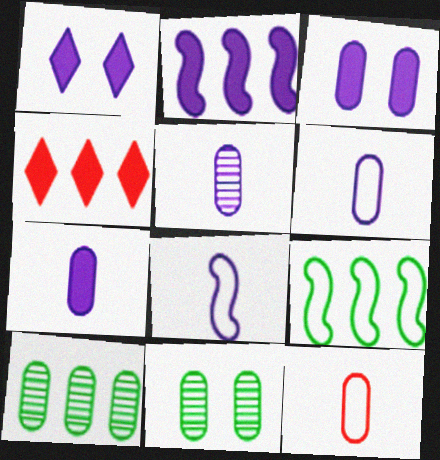[[1, 2, 7], 
[3, 10, 12], 
[4, 8, 11], 
[5, 6, 7]]